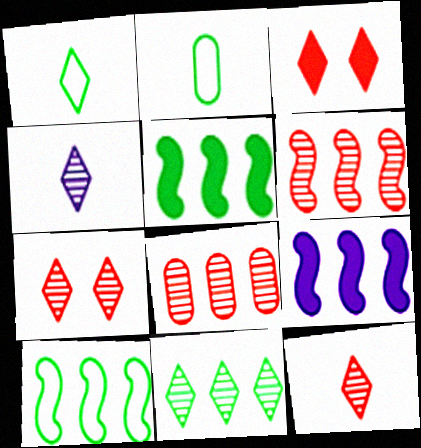[[2, 7, 9], 
[4, 7, 11], 
[6, 9, 10]]